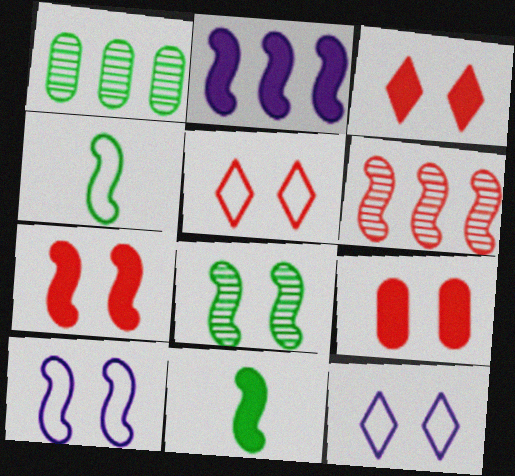[[2, 7, 11], 
[3, 7, 9], 
[6, 10, 11], 
[7, 8, 10], 
[8, 9, 12]]